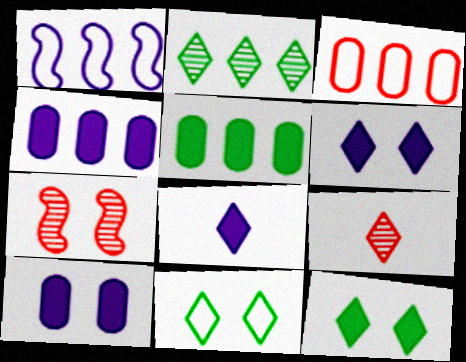[[7, 10, 11]]